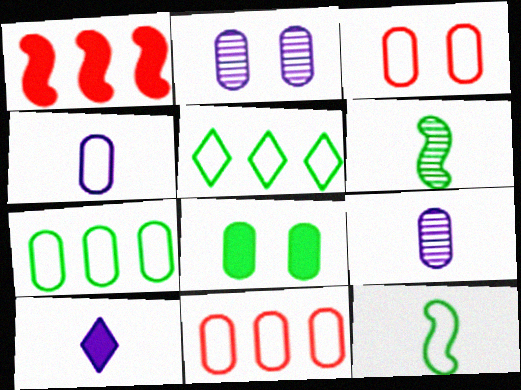[[1, 8, 10], 
[2, 3, 8], 
[3, 4, 7], 
[5, 6, 8], 
[8, 9, 11]]